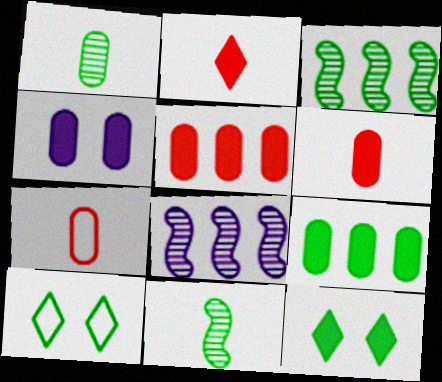[[4, 6, 9], 
[6, 8, 10], 
[7, 8, 12], 
[9, 10, 11]]